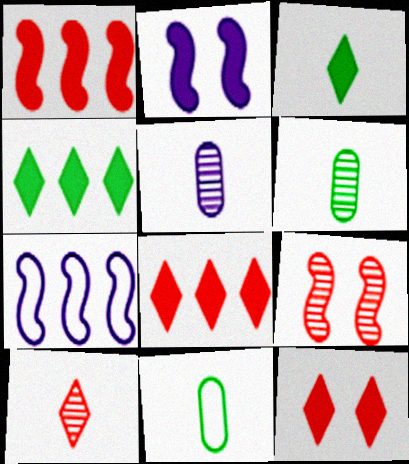[[6, 7, 12]]